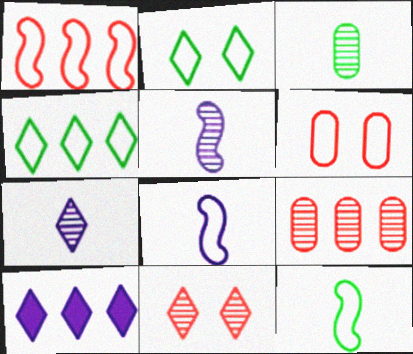[[4, 6, 8]]